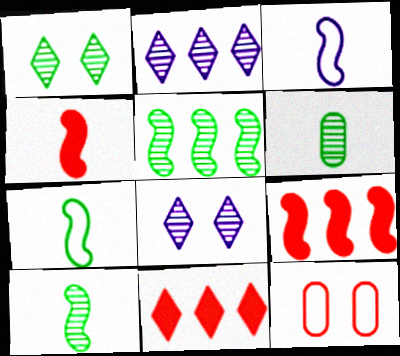[[1, 5, 6], 
[3, 4, 10]]